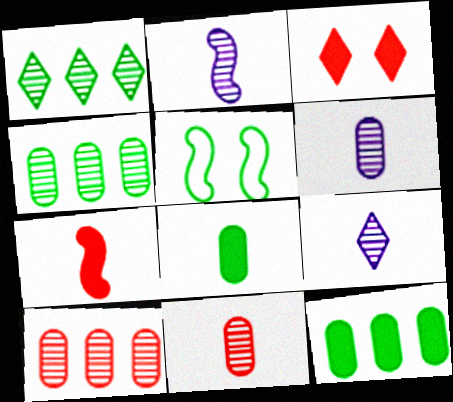[[1, 5, 8], 
[2, 6, 9]]